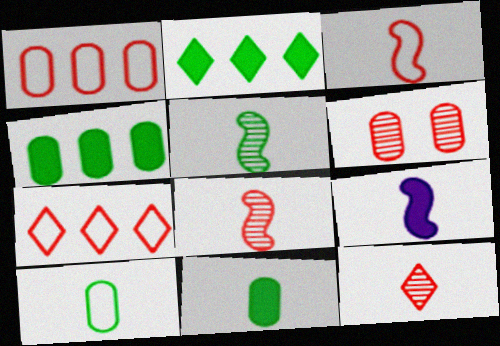[[3, 5, 9], 
[9, 10, 12]]